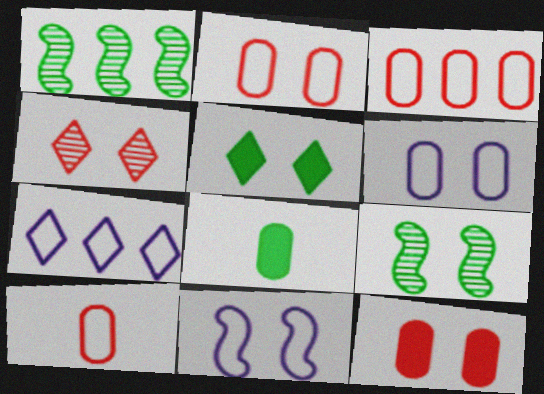[[2, 3, 10]]